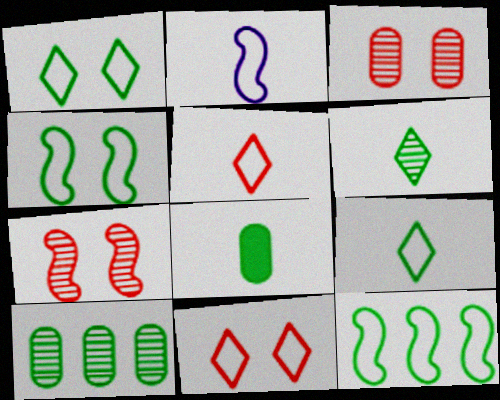[]